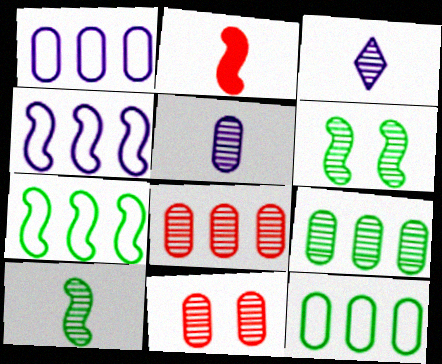[[2, 4, 6], 
[3, 6, 8], 
[5, 9, 11]]